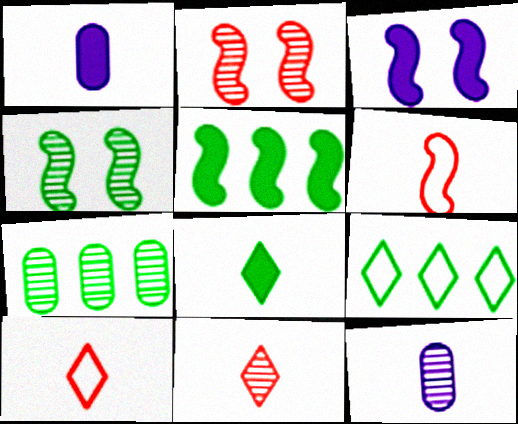[[1, 2, 9], 
[3, 7, 10], 
[5, 7, 9], 
[6, 8, 12]]